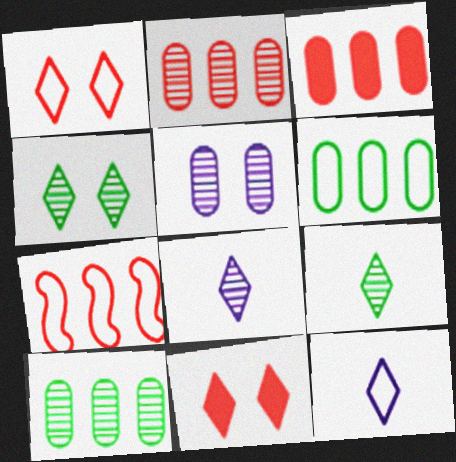[]